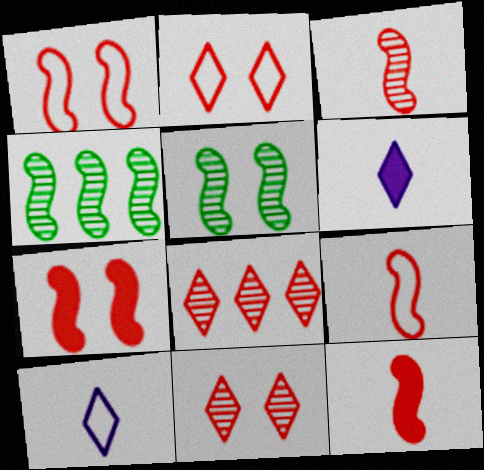[[3, 9, 12]]